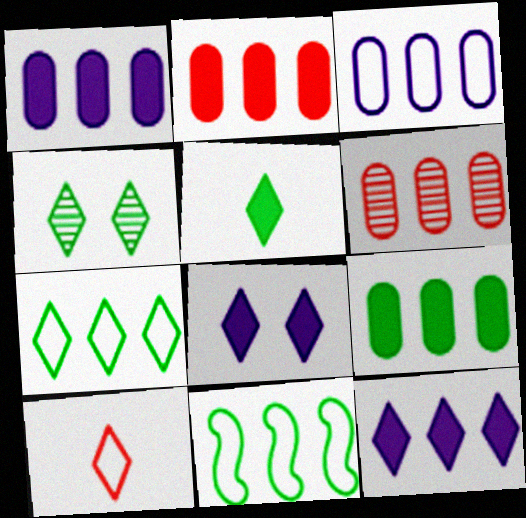[[1, 2, 9], 
[3, 6, 9], 
[4, 5, 7], 
[4, 10, 12], 
[6, 11, 12]]